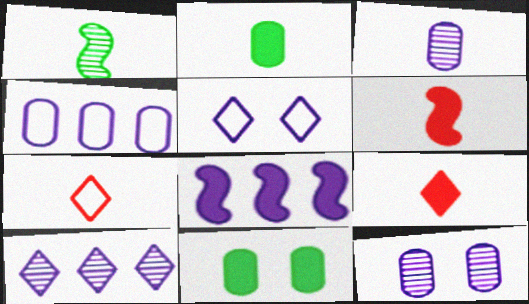[[3, 5, 8], 
[4, 8, 10], 
[8, 9, 11]]